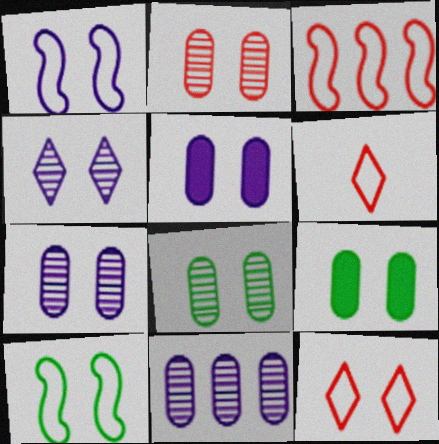[[1, 4, 5], 
[2, 7, 8]]